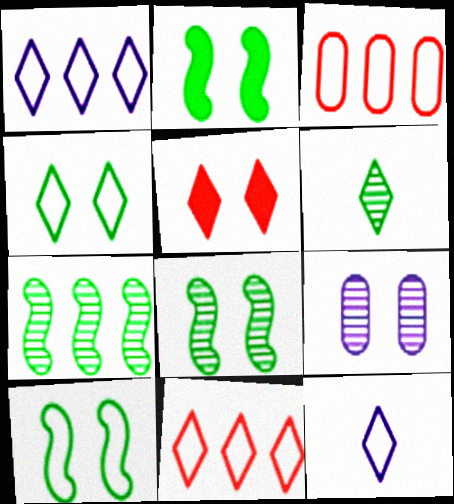[[1, 5, 6], 
[2, 8, 10], 
[3, 10, 12], 
[4, 11, 12], 
[5, 9, 10]]